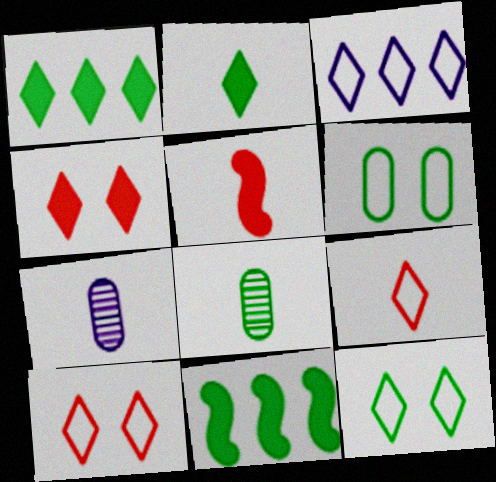[[3, 9, 12], 
[7, 10, 11], 
[8, 11, 12]]